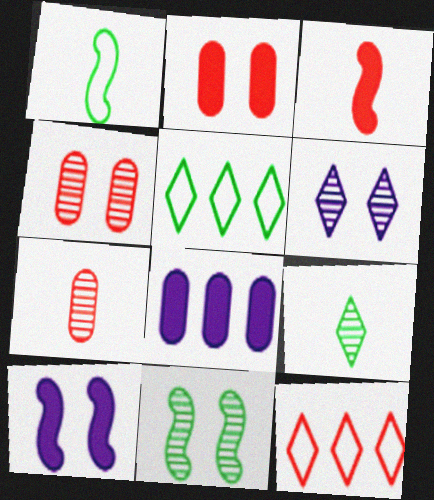[[3, 4, 12], 
[4, 6, 11], 
[5, 7, 10]]